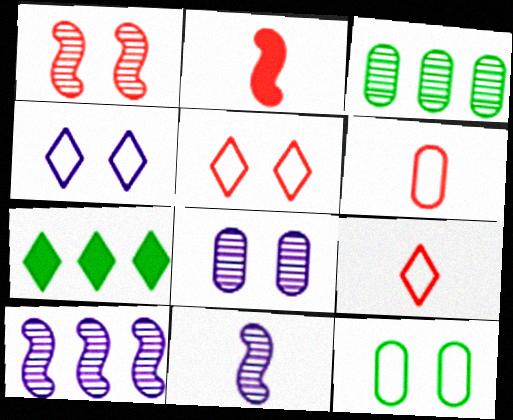[[2, 3, 4]]